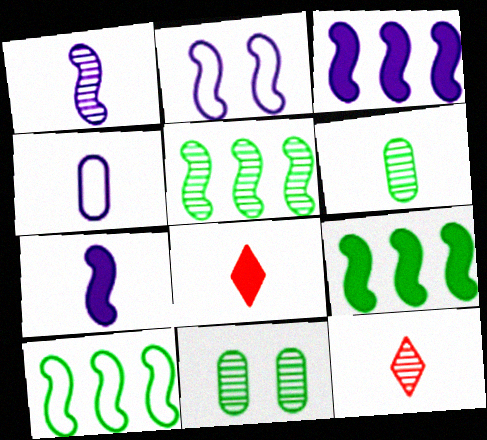[[1, 2, 3], 
[1, 6, 12], 
[5, 9, 10]]